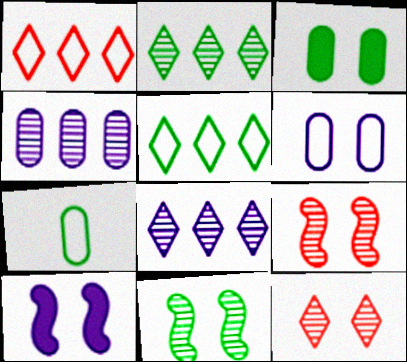[]